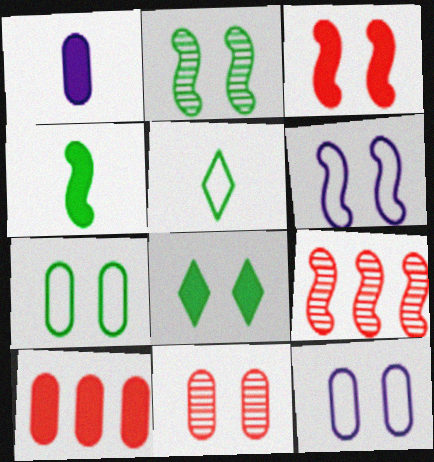[[2, 3, 6], 
[2, 7, 8], 
[4, 6, 9], 
[6, 8, 11]]